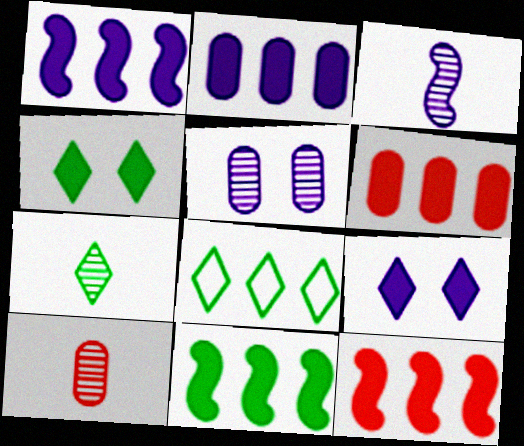[[1, 11, 12], 
[3, 7, 10], 
[4, 7, 8]]